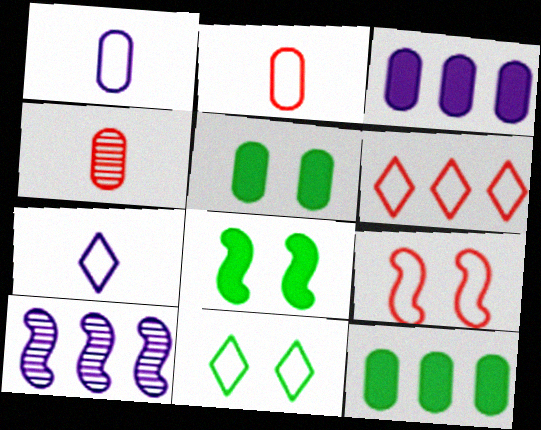[[2, 6, 9], 
[6, 7, 11], 
[6, 10, 12]]